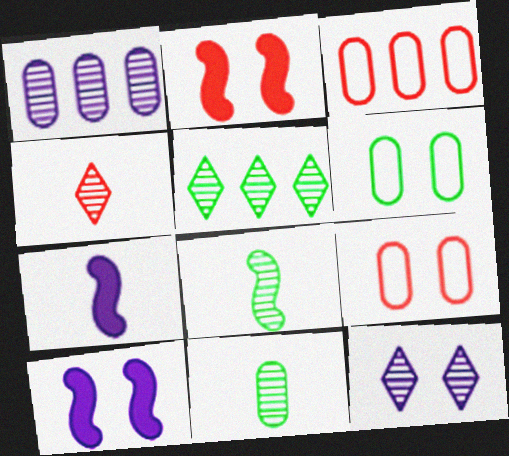[[2, 3, 4], 
[2, 6, 12], 
[4, 5, 12], 
[5, 7, 9]]